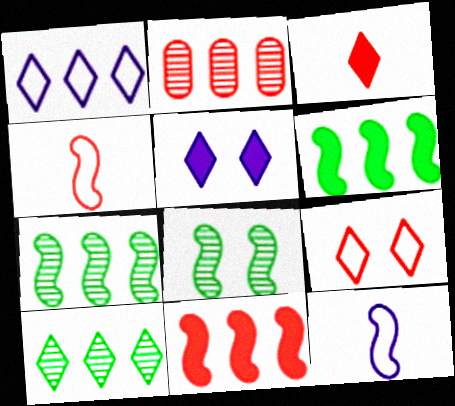[[1, 2, 6], 
[8, 11, 12]]